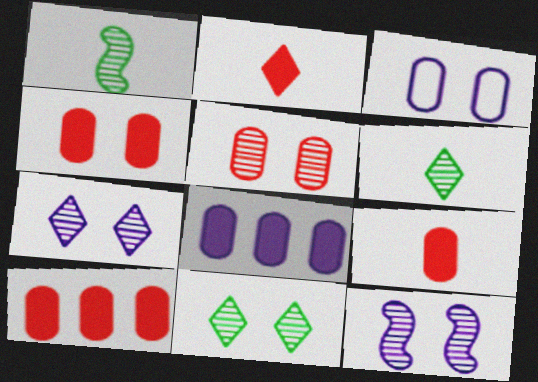[[4, 9, 10], 
[5, 11, 12]]